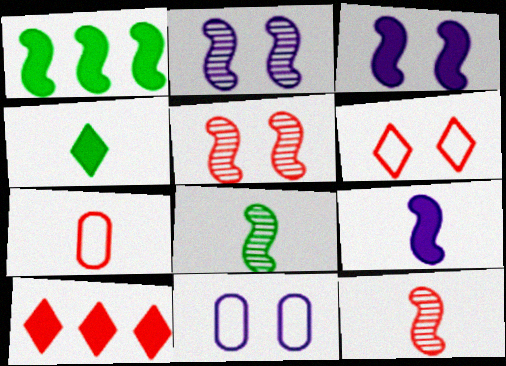[[5, 7, 10], 
[8, 10, 11]]